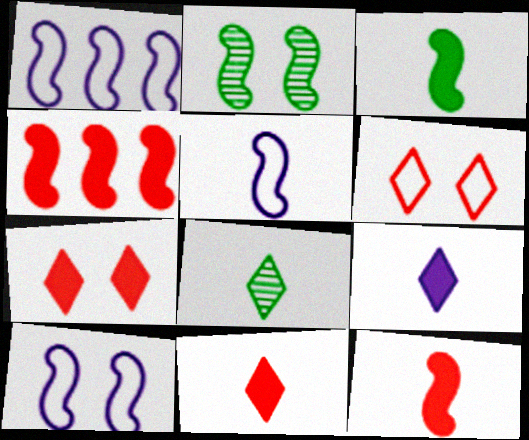[[1, 2, 12], 
[1, 5, 10], 
[2, 4, 5]]